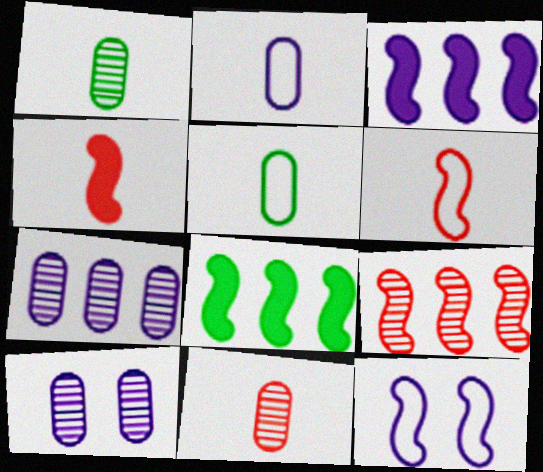[]